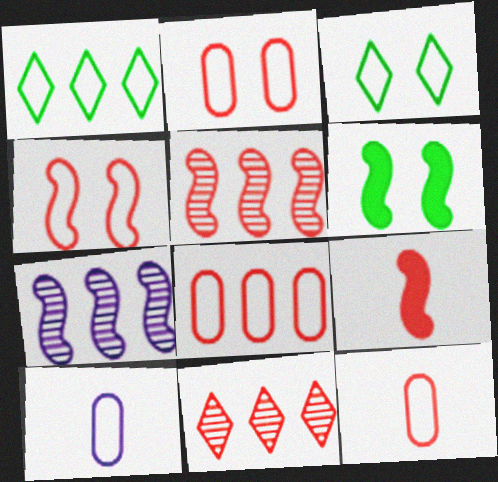[[1, 4, 10], 
[2, 8, 12], 
[2, 9, 11], 
[4, 5, 9], 
[6, 10, 11]]